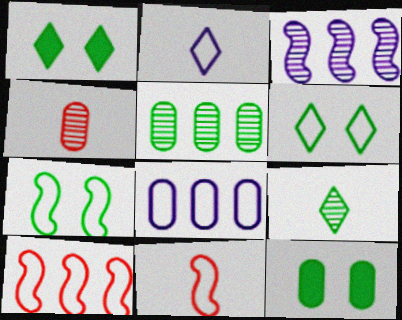[[4, 8, 12], 
[6, 8, 11]]